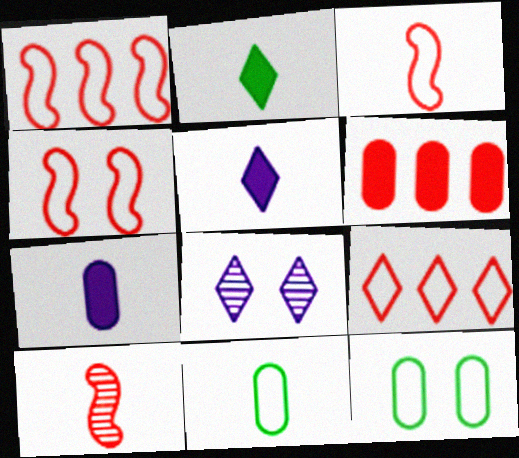[[1, 3, 4], 
[2, 8, 9], 
[5, 10, 11]]